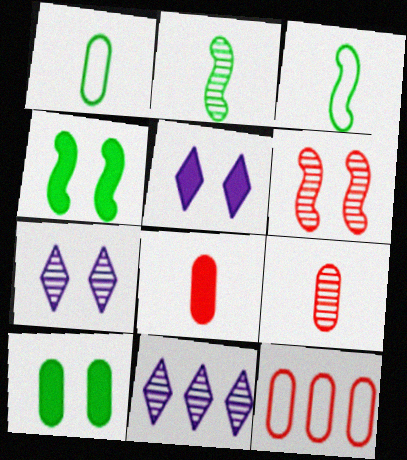[[2, 5, 12]]